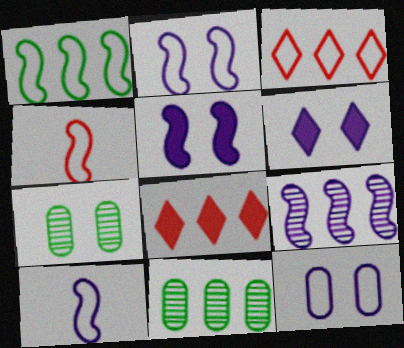[[1, 2, 4], 
[4, 6, 11], 
[5, 9, 10], 
[7, 8, 10]]